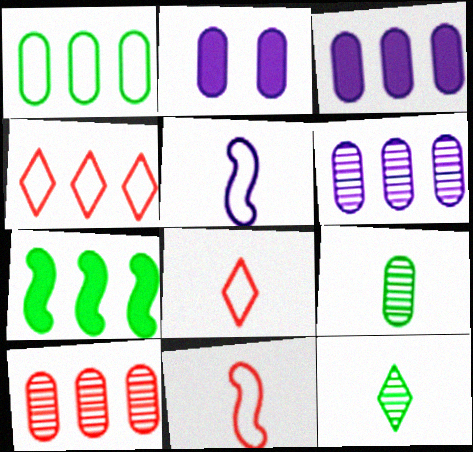[[1, 3, 10], 
[4, 6, 7]]